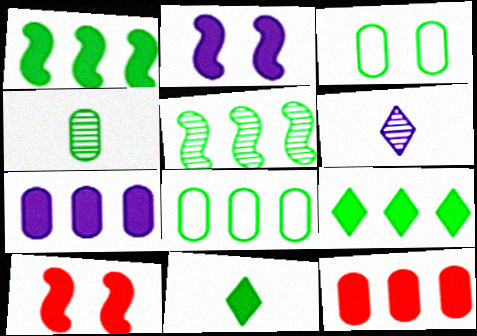[[2, 11, 12], 
[3, 5, 11], 
[5, 8, 9], 
[6, 8, 10], 
[7, 10, 11]]